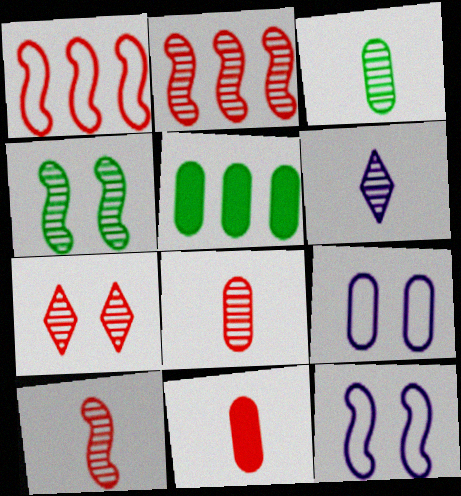[[1, 7, 11], 
[2, 7, 8], 
[3, 6, 10], 
[5, 8, 9]]